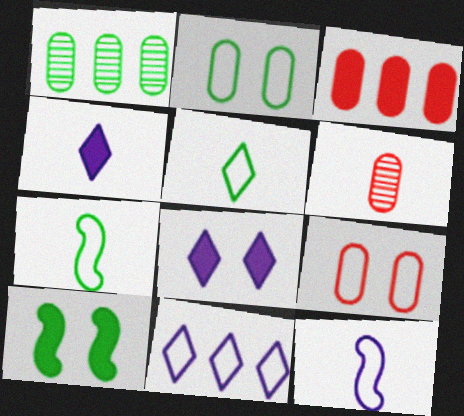[[1, 5, 10], 
[3, 4, 10], 
[3, 6, 9], 
[4, 6, 7], 
[6, 10, 11], 
[7, 9, 11]]